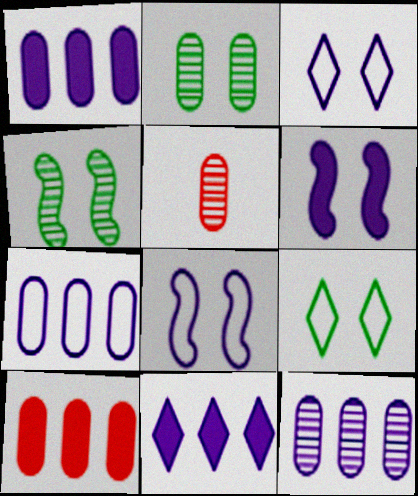[[1, 7, 12], 
[2, 5, 12]]